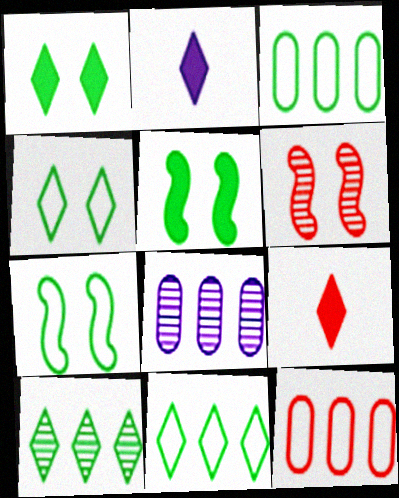[[2, 3, 6], 
[6, 9, 12], 
[7, 8, 9]]